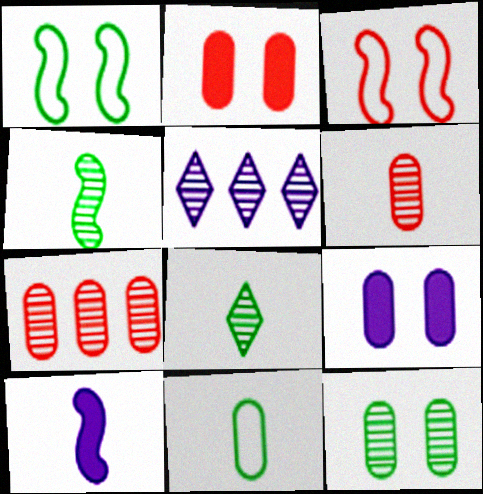[[7, 9, 11]]